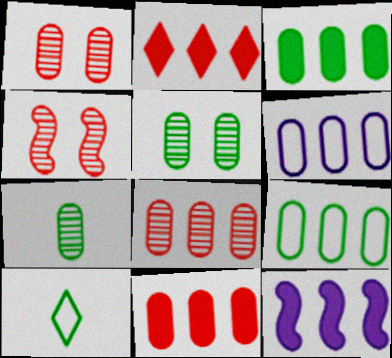[[1, 10, 12], 
[2, 3, 12], 
[3, 6, 8]]